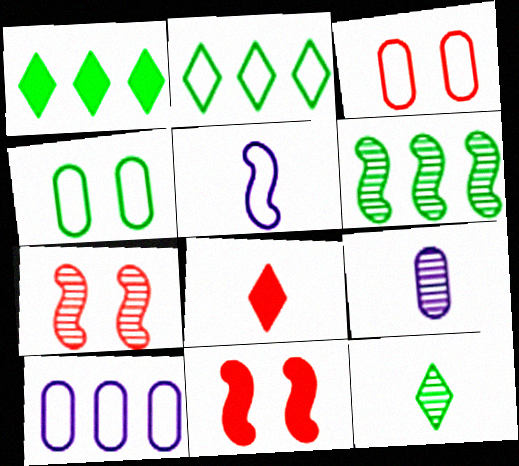[[2, 3, 5], 
[2, 9, 11], 
[5, 6, 11], 
[10, 11, 12]]